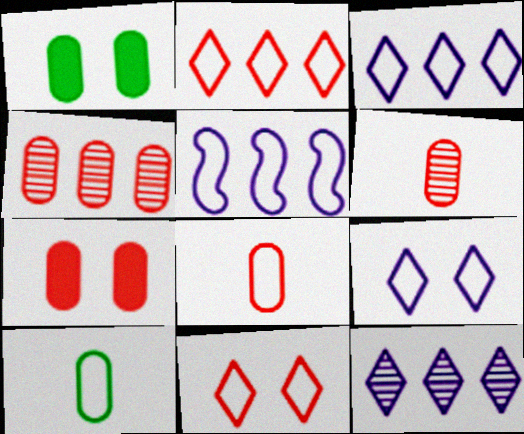[[4, 7, 8], 
[5, 10, 11]]